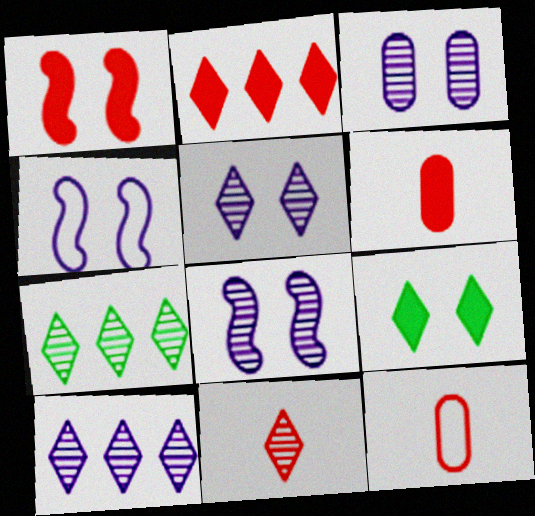[[1, 2, 6], 
[3, 5, 8], 
[4, 6, 7], 
[5, 7, 11]]